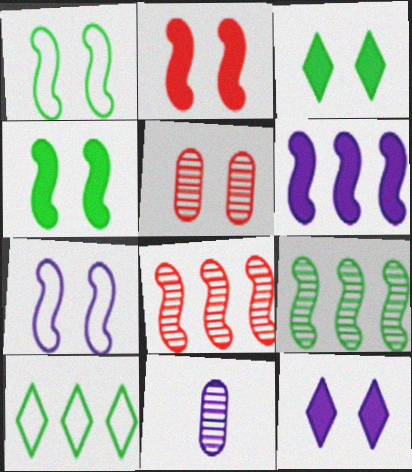[[1, 5, 12], 
[2, 10, 11], 
[3, 5, 7]]